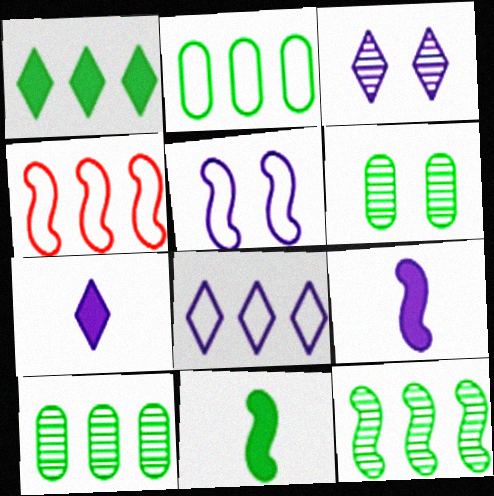[[1, 2, 12], 
[2, 4, 8], 
[3, 7, 8], 
[4, 6, 7]]